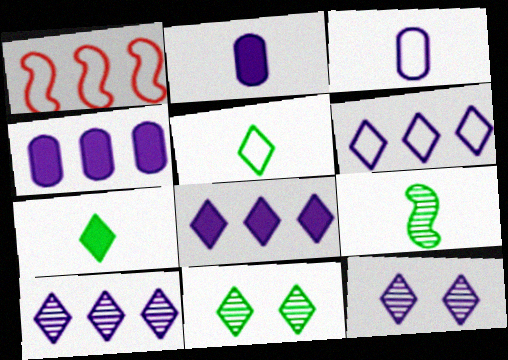[[1, 2, 11], 
[6, 8, 10]]